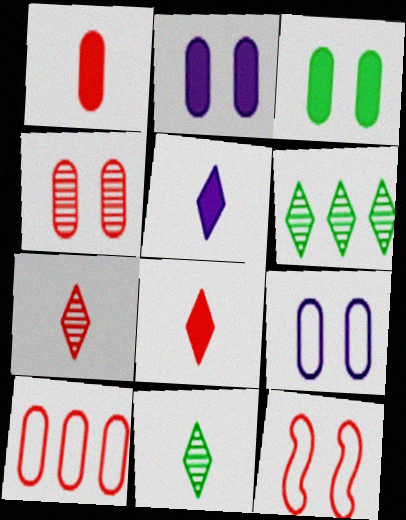[[1, 4, 10], 
[3, 4, 9]]